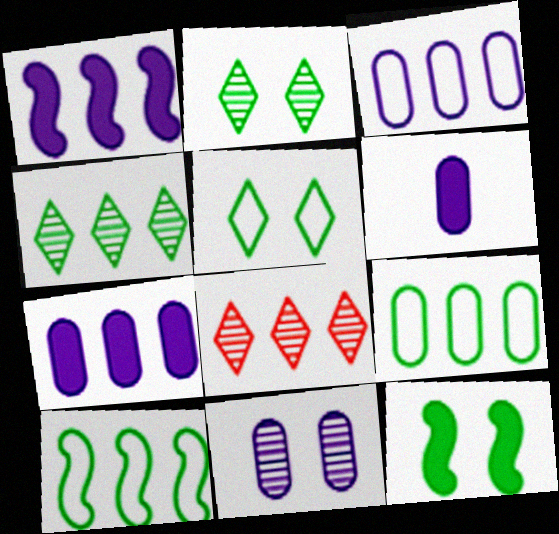[[1, 8, 9], 
[3, 6, 11], 
[7, 8, 10]]